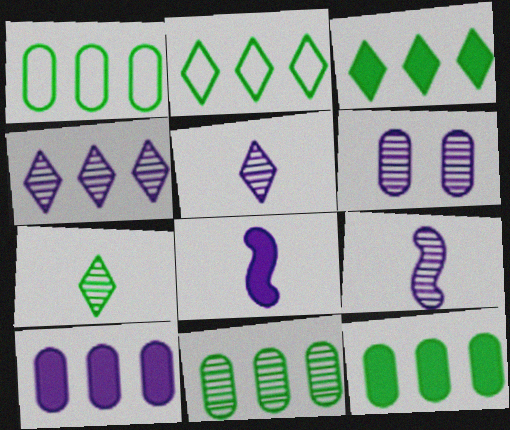[[1, 11, 12], 
[4, 6, 9]]